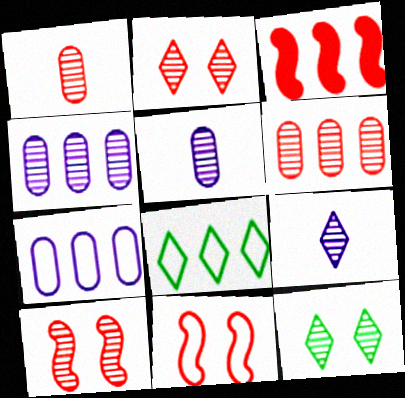[[3, 4, 8]]